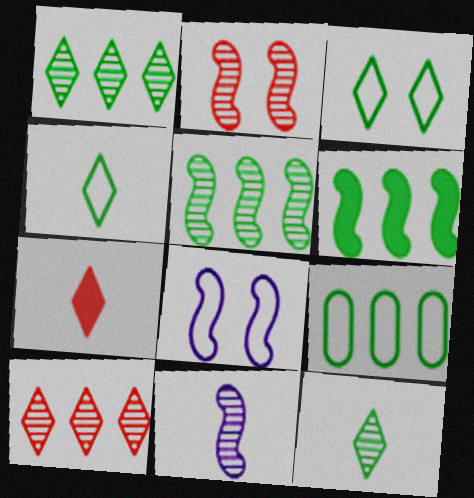[[1, 6, 9], 
[2, 5, 11]]